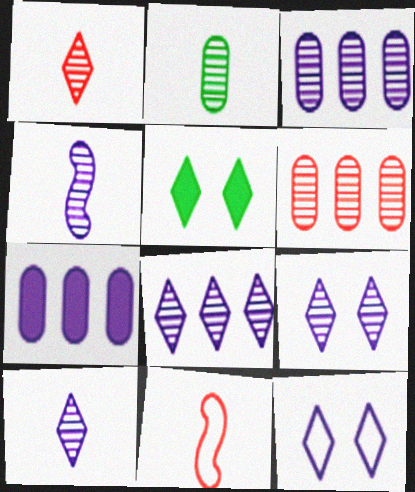[[1, 2, 4], 
[3, 4, 9], 
[3, 5, 11], 
[4, 7, 12], 
[8, 9, 10]]